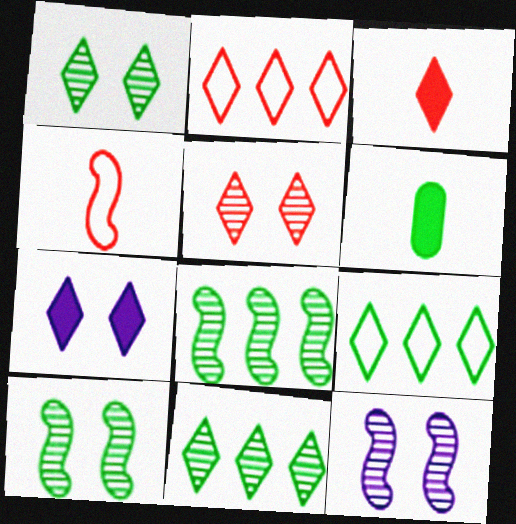[[2, 3, 5], 
[2, 6, 12], 
[6, 9, 10]]